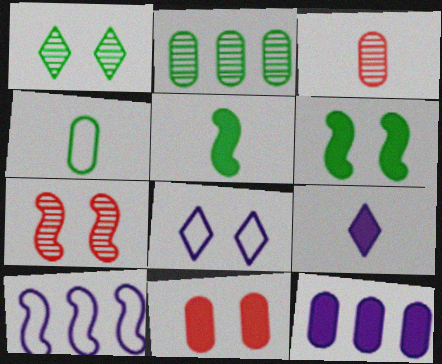[[5, 7, 10]]